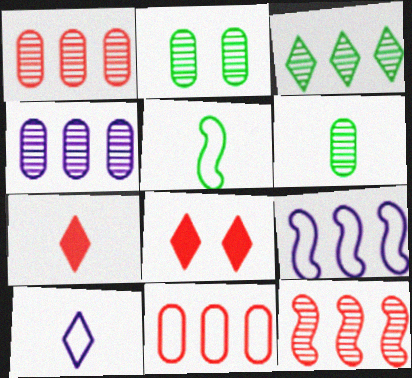[[2, 7, 9], 
[3, 4, 12], 
[3, 8, 10], 
[4, 5, 8], 
[6, 8, 9]]